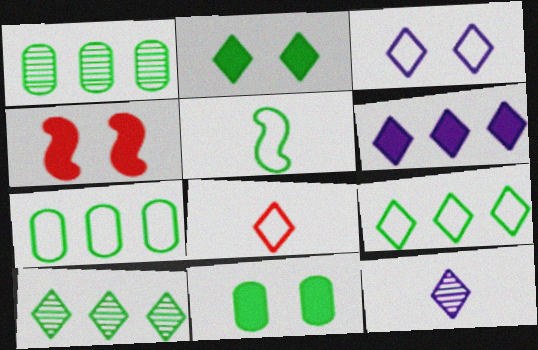[[1, 2, 5], 
[3, 6, 12], 
[3, 8, 9], 
[4, 7, 12], 
[5, 10, 11]]